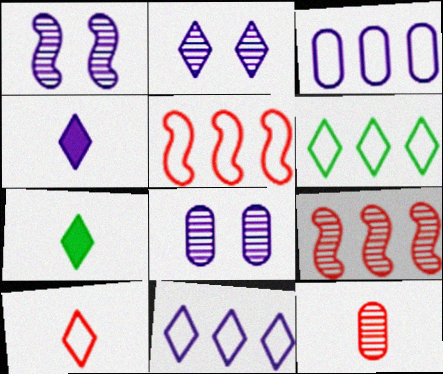[[1, 2, 8], 
[1, 3, 4], 
[2, 4, 11], 
[3, 5, 6], 
[5, 7, 8]]